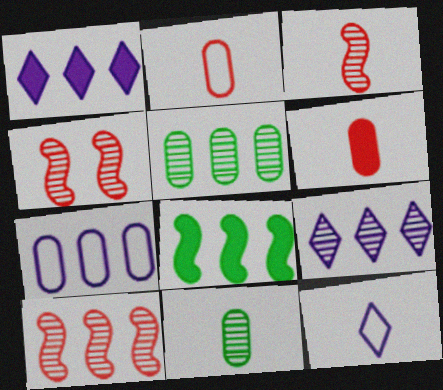[[3, 4, 10], 
[4, 9, 11], 
[5, 9, 10]]